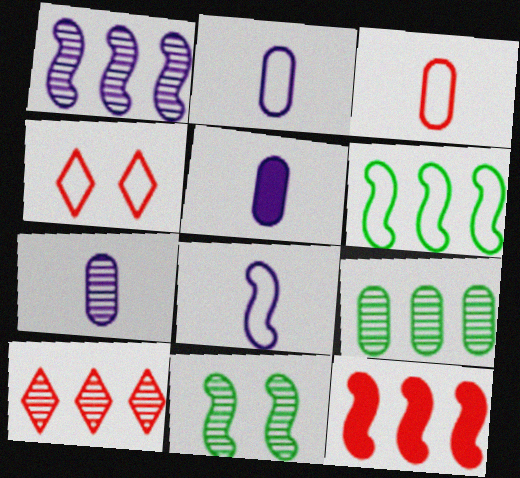[[1, 6, 12], 
[1, 9, 10], 
[2, 4, 6], 
[2, 5, 7], 
[7, 10, 11], 
[8, 11, 12]]